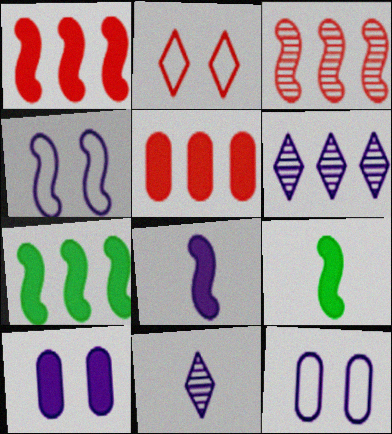[[3, 4, 9], 
[6, 8, 12]]